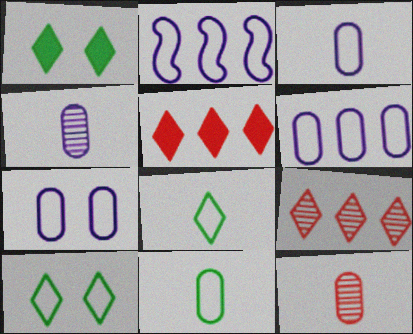[[1, 2, 12], 
[3, 6, 7]]